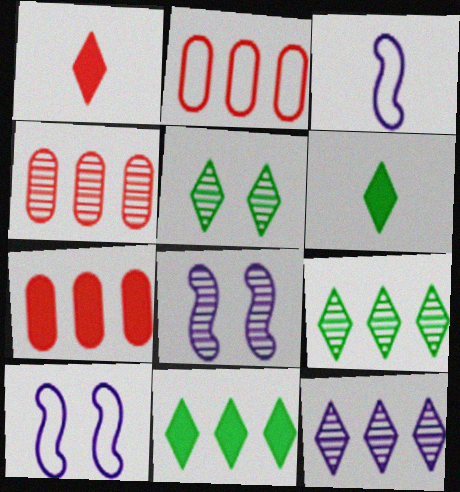[[2, 4, 7], 
[2, 6, 8], 
[3, 5, 7], 
[4, 6, 10]]